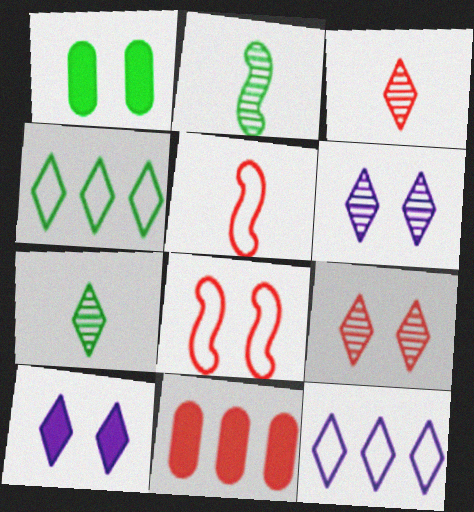[[1, 2, 4], 
[1, 6, 8], 
[3, 4, 10], 
[3, 8, 11], 
[5, 9, 11]]